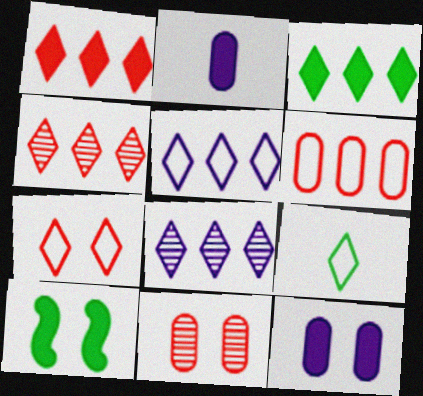[[1, 2, 10], 
[3, 4, 5], 
[5, 7, 9]]